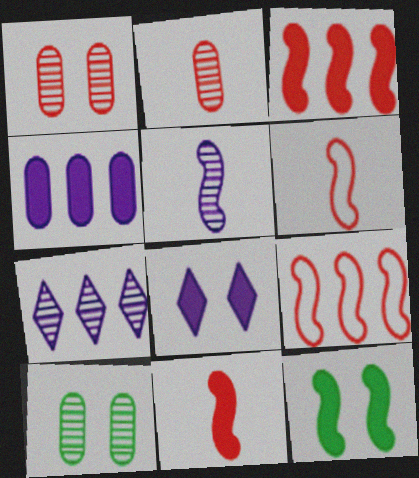[[5, 9, 12]]